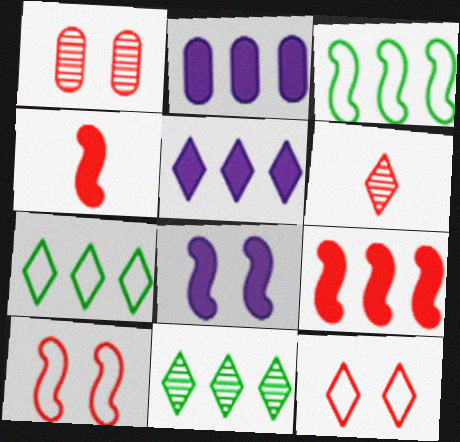[]